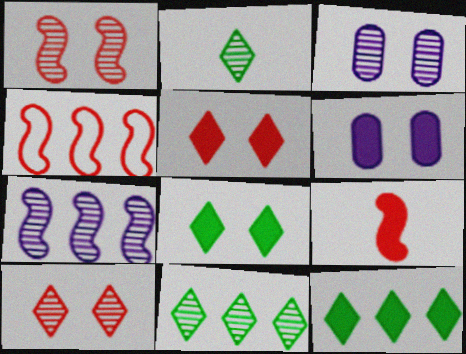[[1, 4, 9], 
[2, 4, 6], 
[6, 9, 12]]